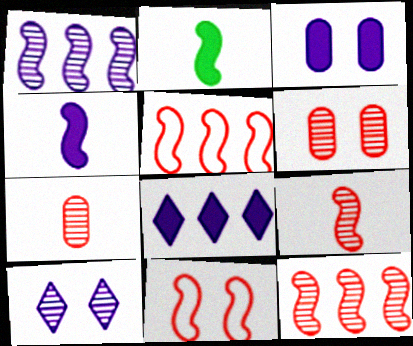[[1, 2, 11], 
[3, 4, 8]]